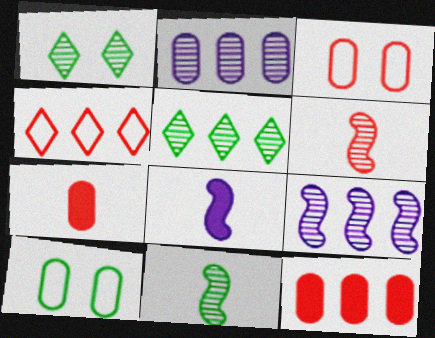[[1, 2, 6], 
[2, 7, 10], 
[3, 5, 8]]